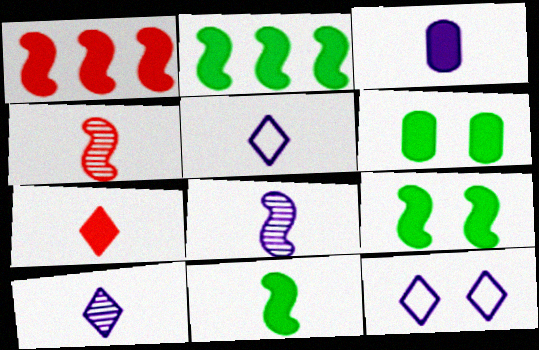[[2, 9, 11], 
[3, 5, 8], 
[3, 7, 11]]